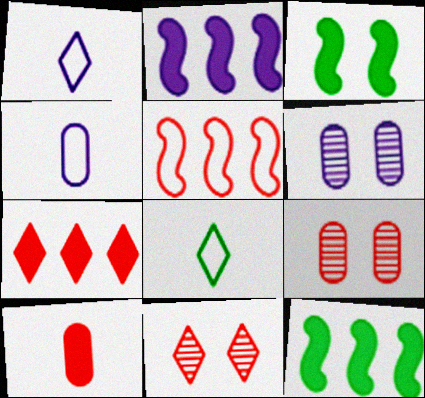[[1, 2, 6], 
[1, 9, 12], 
[2, 8, 9], 
[4, 11, 12], 
[5, 10, 11]]